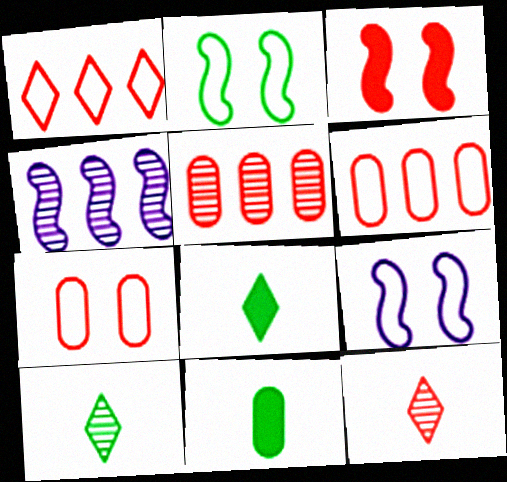[[3, 6, 12], 
[4, 7, 8], 
[5, 8, 9]]